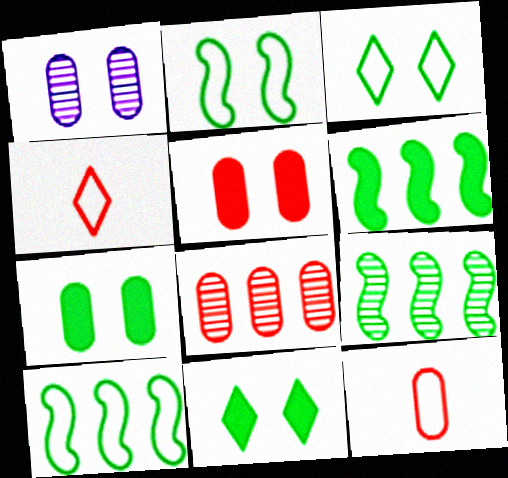[[1, 4, 6], 
[5, 8, 12], 
[6, 9, 10]]